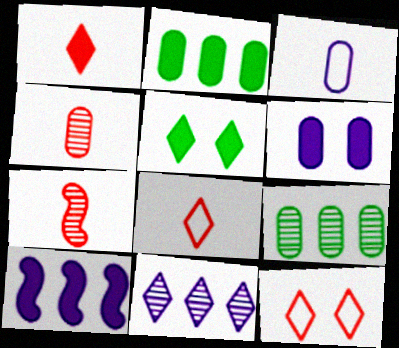[[5, 8, 11]]